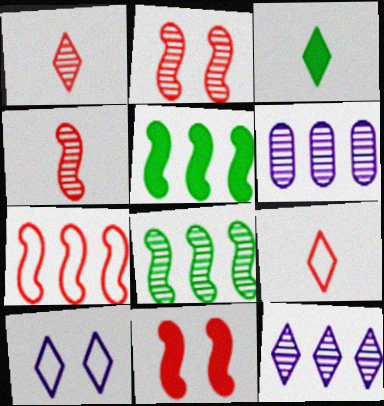[[4, 7, 11]]